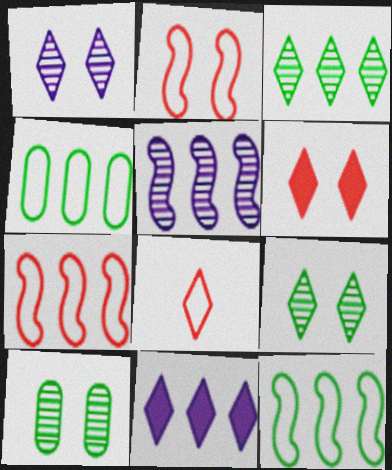[[8, 9, 11]]